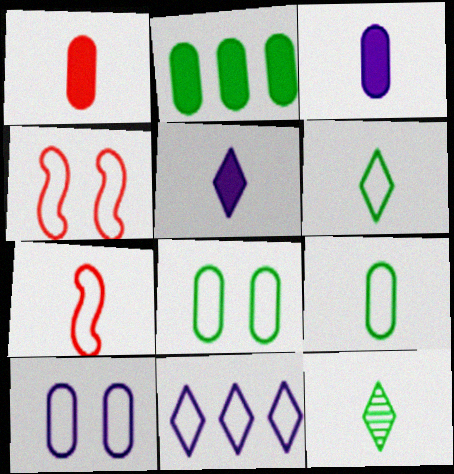[[3, 7, 12], 
[4, 9, 11], 
[7, 8, 11]]